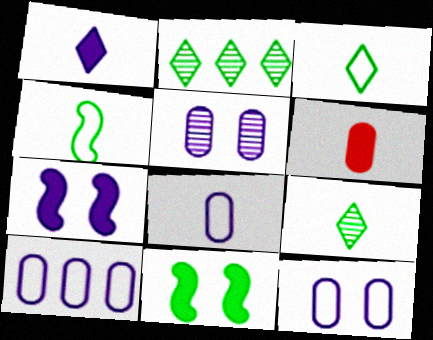[[8, 10, 12]]